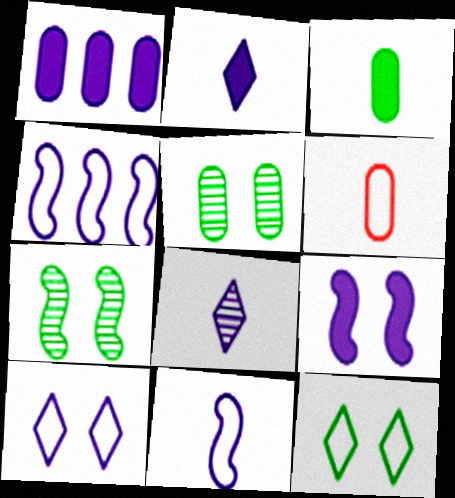[[1, 2, 9], 
[1, 5, 6], 
[4, 6, 12]]